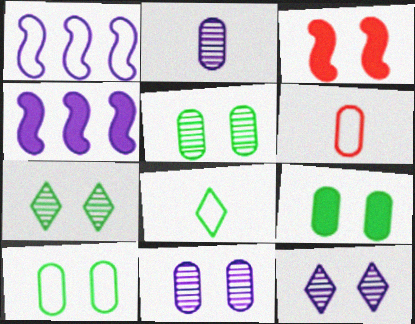[[3, 10, 12], 
[4, 6, 7], 
[5, 9, 10]]